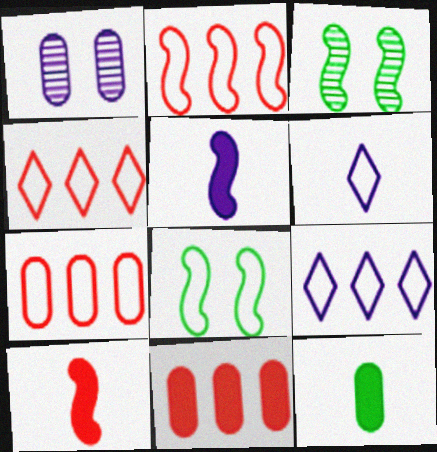[[1, 5, 9], 
[1, 7, 12], 
[2, 3, 5], 
[2, 4, 7], 
[3, 6, 11], 
[6, 7, 8]]